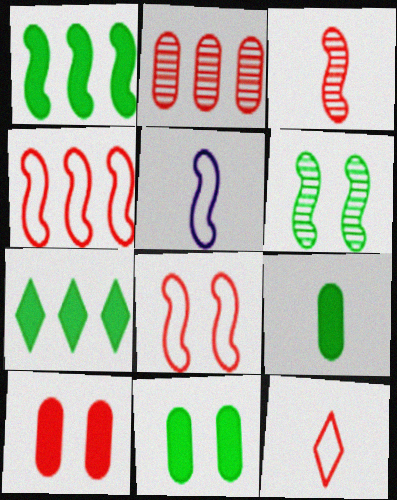[]